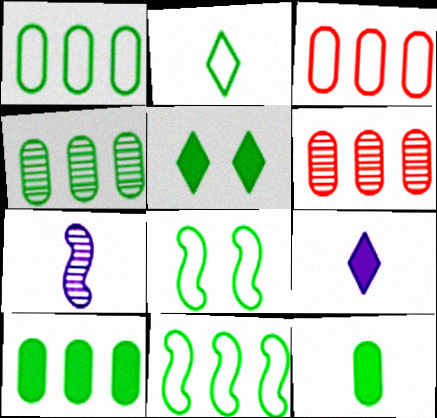[[1, 2, 8], 
[1, 4, 10], 
[3, 5, 7], 
[6, 8, 9]]